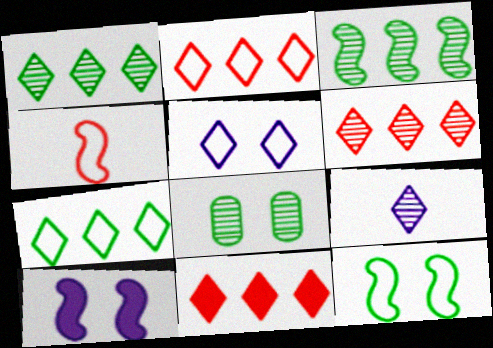[[2, 6, 11], 
[3, 4, 10]]